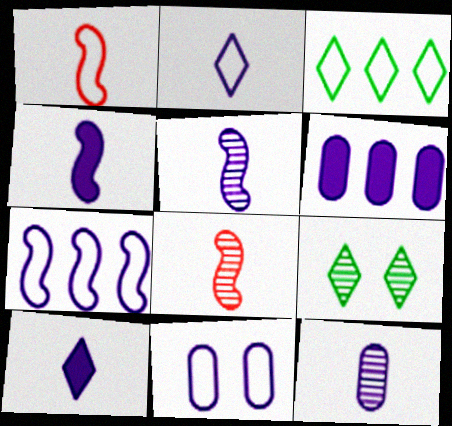[[1, 3, 11], 
[1, 6, 9], 
[2, 4, 12], 
[2, 7, 11], 
[6, 11, 12]]